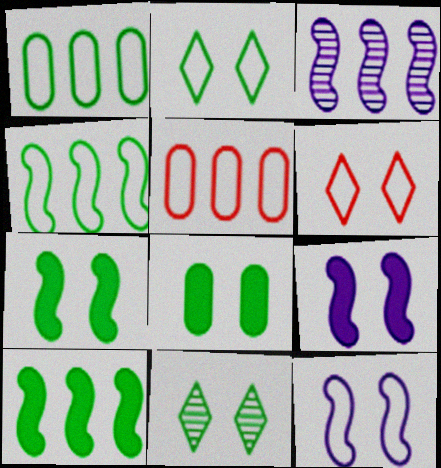[]